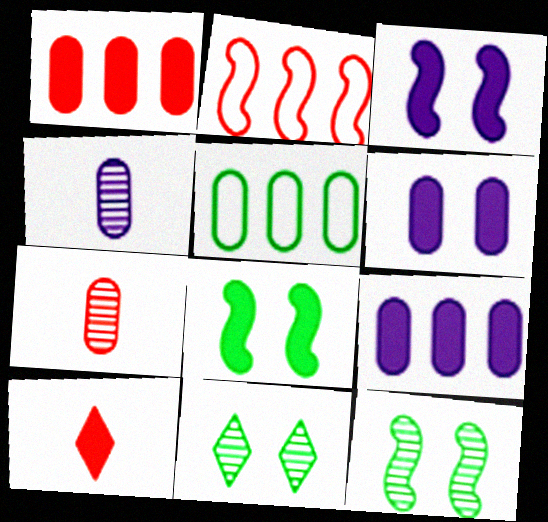[[5, 6, 7], 
[8, 9, 10]]